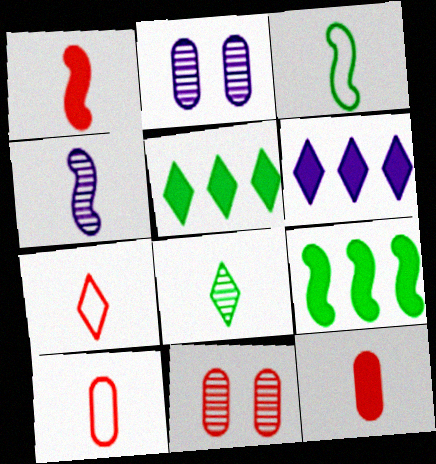[[1, 3, 4], 
[2, 7, 9], 
[3, 6, 11]]